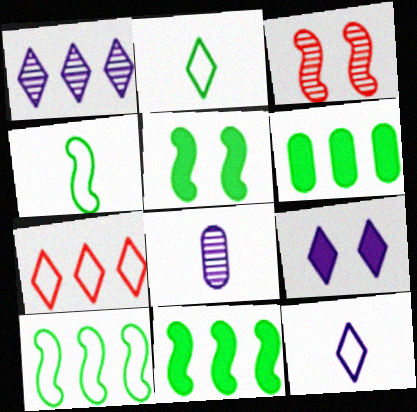[[1, 9, 12], 
[3, 6, 12], 
[5, 7, 8]]